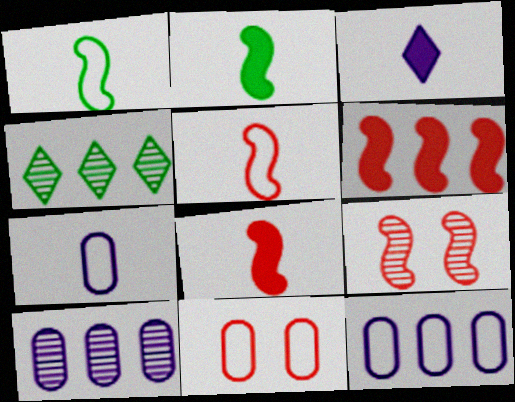[[4, 6, 12], 
[5, 6, 9]]